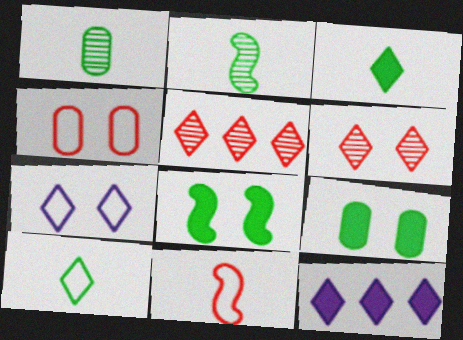[[2, 4, 12], 
[3, 5, 7], 
[6, 10, 12]]